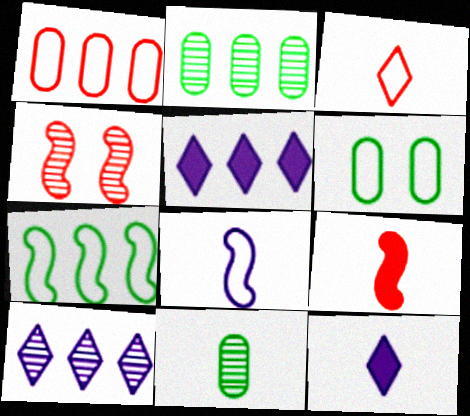[[4, 10, 11], 
[6, 9, 10]]